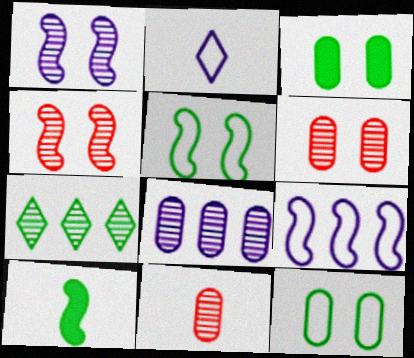[[1, 7, 11], 
[2, 10, 11], 
[4, 9, 10], 
[7, 10, 12]]